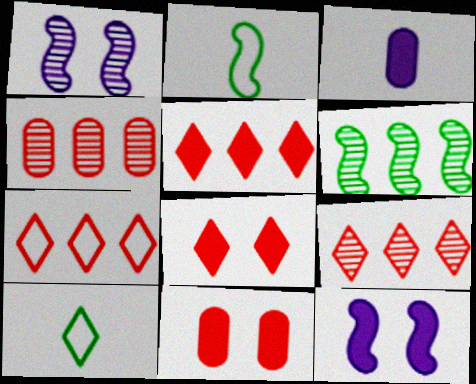[[4, 10, 12], 
[5, 7, 9]]